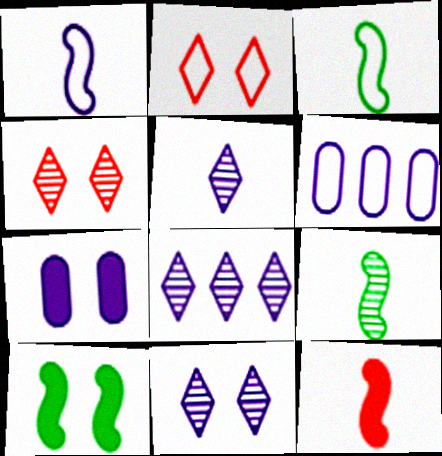[[1, 7, 8], 
[1, 9, 12], 
[2, 3, 6], 
[5, 8, 11]]